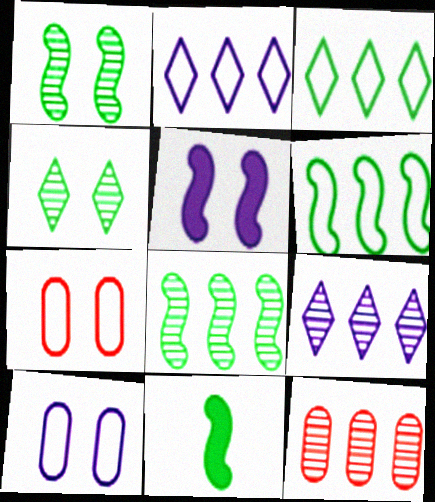[[1, 6, 11], 
[4, 5, 7], 
[7, 9, 11], 
[8, 9, 12]]